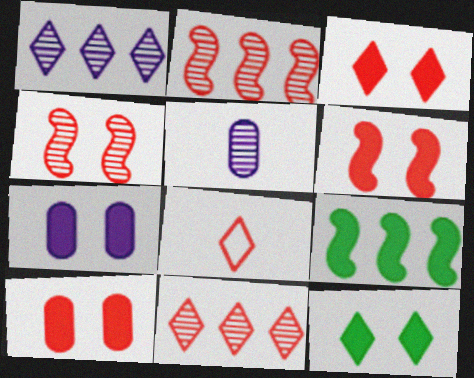[[1, 8, 12], 
[2, 8, 10], 
[3, 6, 10], 
[3, 8, 11], 
[6, 7, 12]]